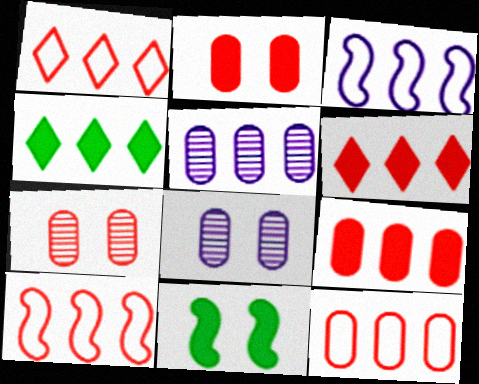[[1, 10, 12], 
[4, 5, 10]]